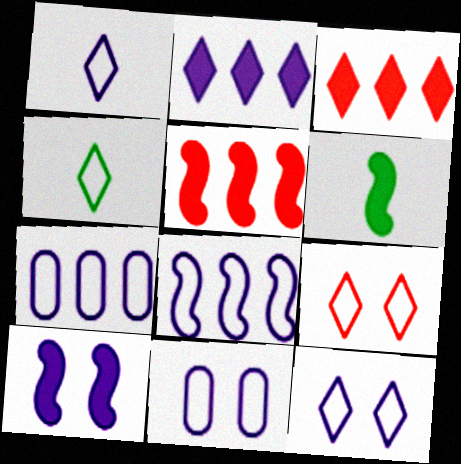[[1, 8, 11], 
[5, 6, 10]]